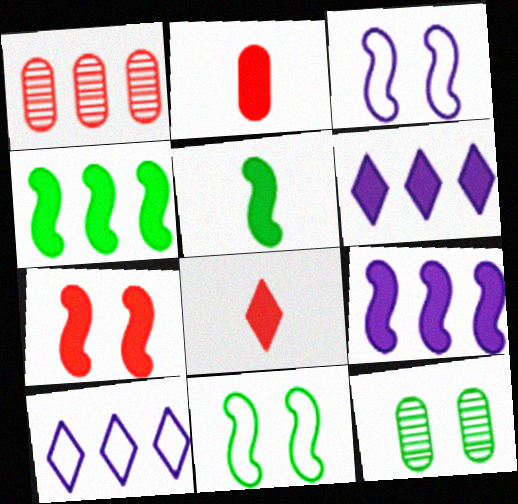[[1, 4, 10], 
[5, 7, 9]]